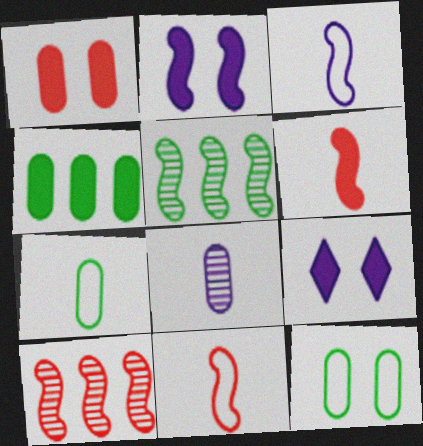[[2, 5, 11], 
[4, 6, 9], 
[7, 9, 10]]